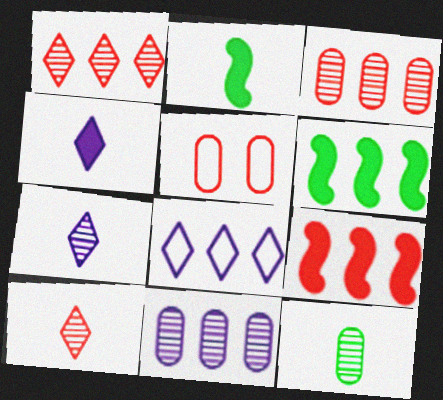[[3, 6, 8], 
[5, 6, 7], 
[5, 9, 10]]